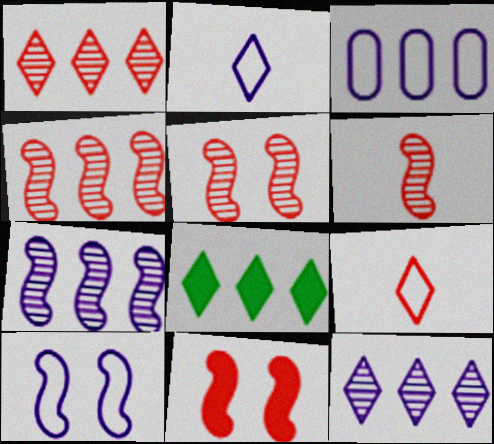[[2, 3, 10], 
[3, 4, 8], 
[4, 5, 6]]